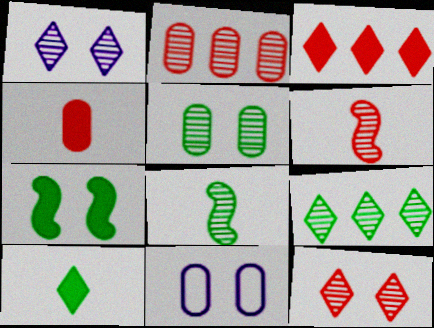[[1, 2, 8], 
[2, 6, 12], 
[3, 8, 11], 
[5, 8, 9], 
[7, 11, 12]]